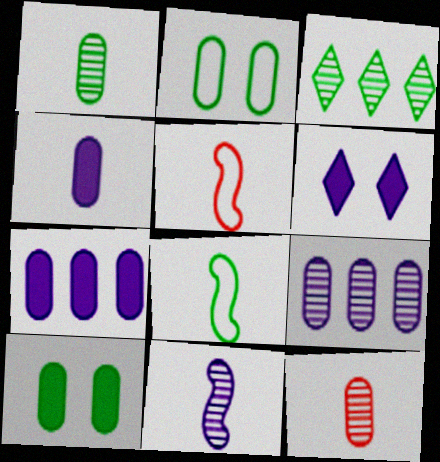[[2, 7, 12], 
[3, 8, 10]]